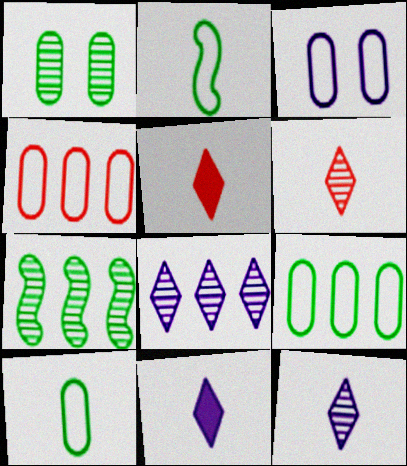[[3, 4, 10], 
[3, 5, 7]]